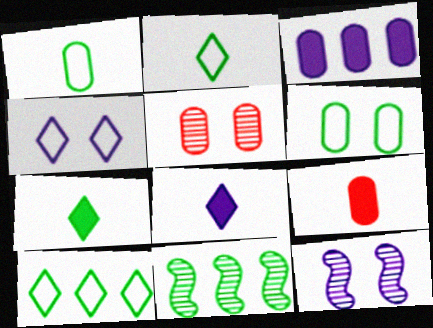[[1, 3, 5], 
[4, 9, 11], 
[6, 7, 11], 
[9, 10, 12]]